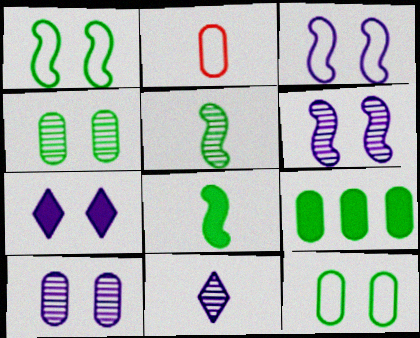[[2, 8, 11], 
[2, 9, 10], 
[3, 7, 10]]